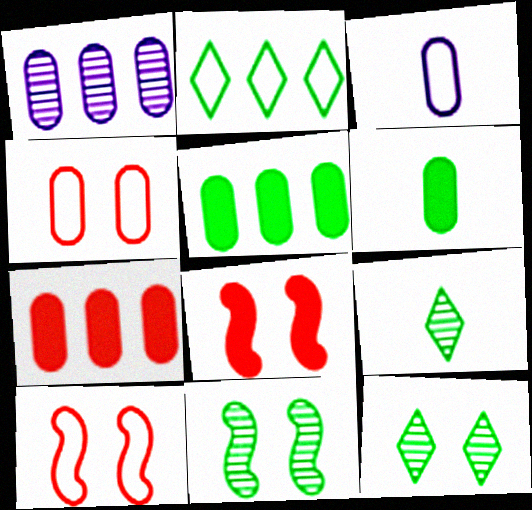[[1, 4, 6], 
[2, 3, 10], 
[2, 6, 11]]